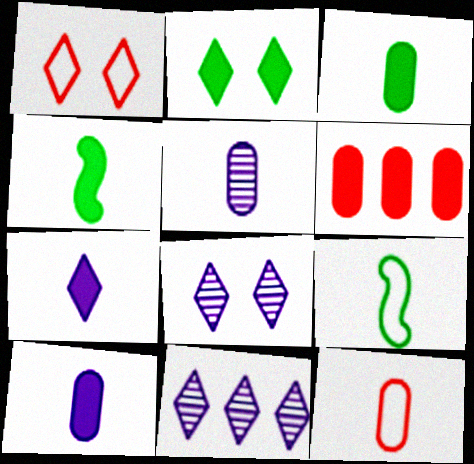[[1, 2, 8], 
[3, 5, 12], 
[6, 8, 9]]